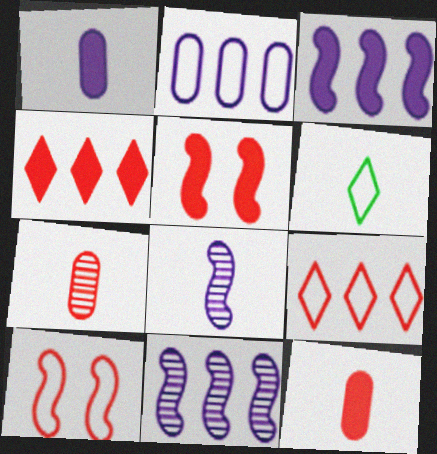[[2, 6, 10], 
[4, 5, 12], 
[4, 7, 10], 
[5, 7, 9], 
[6, 8, 12]]